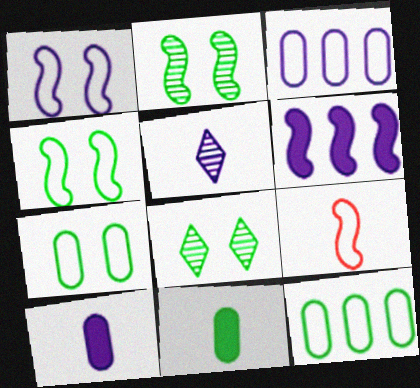[[2, 6, 9], 
[5, 9, 11]]